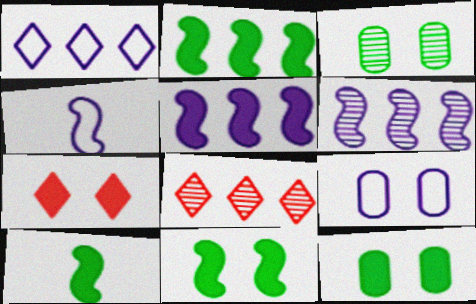[[1, 4, 9], 
[2, 10, 11], 
[4, 8, 12], 
[8, 9, 10]]